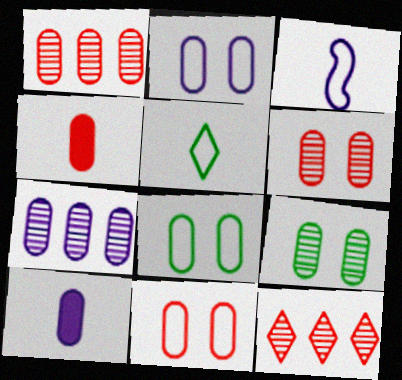[[1, 4, 11], 
[1, 8, 10], 
[2, 7, 10], 
[2, 8, 11], 
[4, 7, 8]]